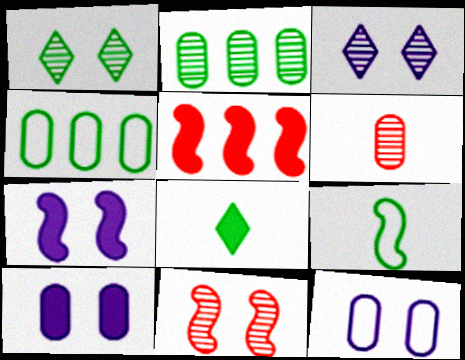[[3, 7, 12], 
[4, 6, 10], 
[5, 8, 10]]